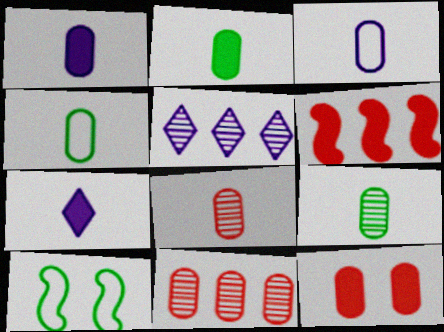[[1, 4, 8], 
[2, 3, 8], 
[2, 4, 9], 
[7, 10, 11]]